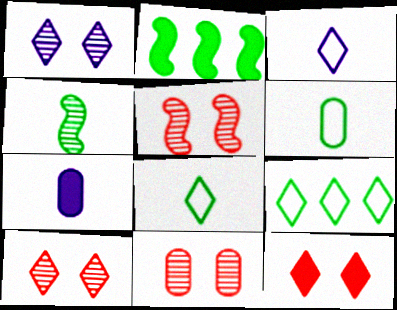[[2, 3, 11], 
[2, 7, 12], 
[5, 7, 9], 
[5, 10, 11]]